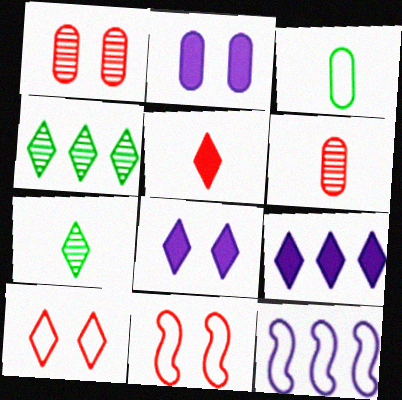[[3, 10, 12], 
[7, 9, 10]]